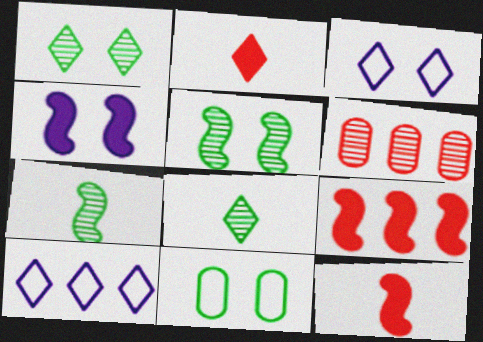[[1, 2, 10]]